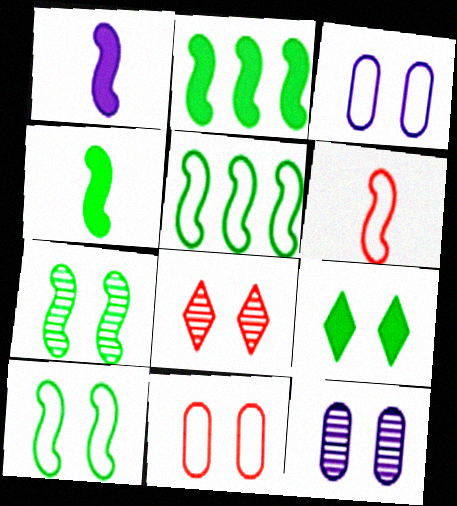[[4, 5, 7], 
[7, 8, 12]]